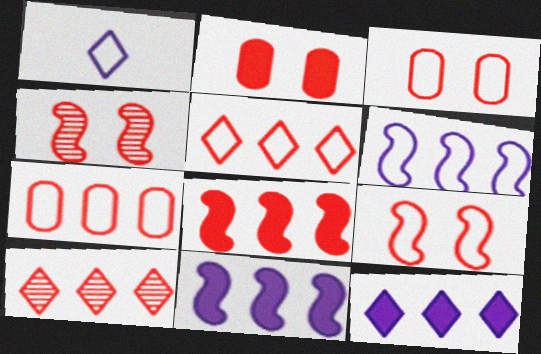[[7, 8, 10]]